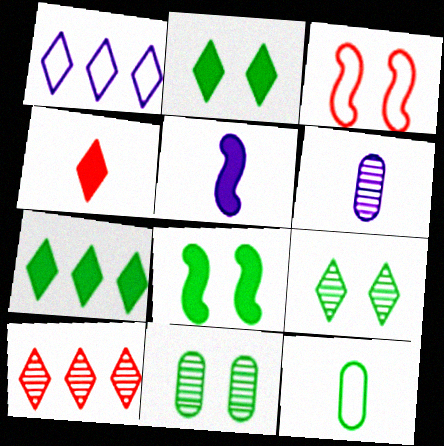[[1, 3, 12], 
[1, 4, 9], 
[1, 7, 10], 
[3, 6, 7]]